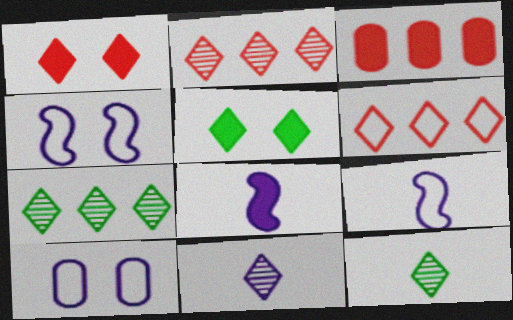[[3, 4, 12], 
[3, 5, 8], 
[5, 6, 11]]